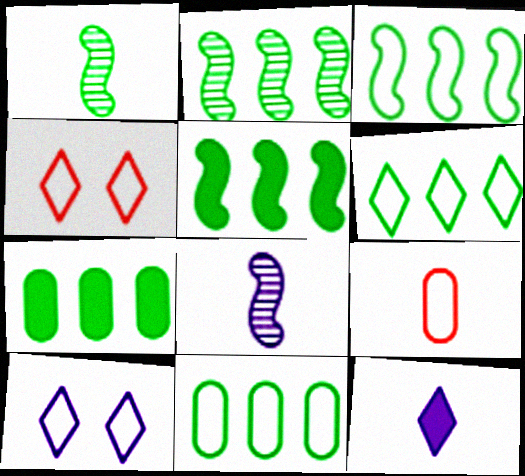[[1, 9, 12], 
[2, 3, 5], 
[2, 6, 7], 
[3, 6, 11], 
[3, 9, 10], 
[4, 7, 8]]